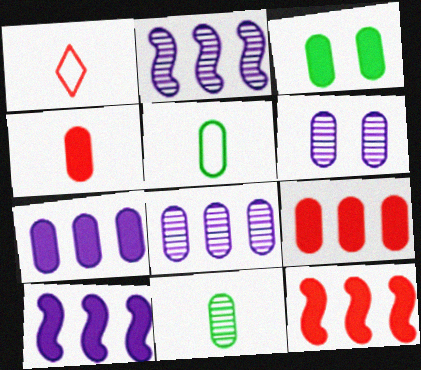[[1, 2, 3], 
[3, 4, 7], 
[5, 6, 9]]